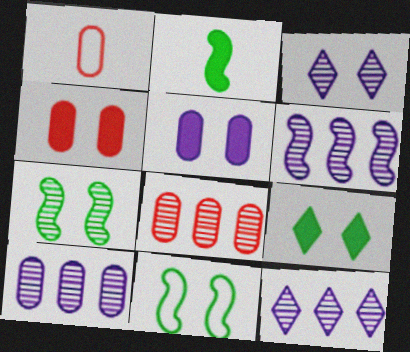[[1, 4, 8], 
[1, 6, 9], 
[3, 4, 11], 
[6, 10, 12]]